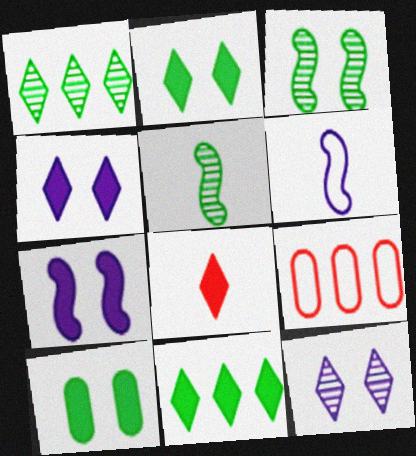[[4, 5, 9], 
[4, 8, 11]]